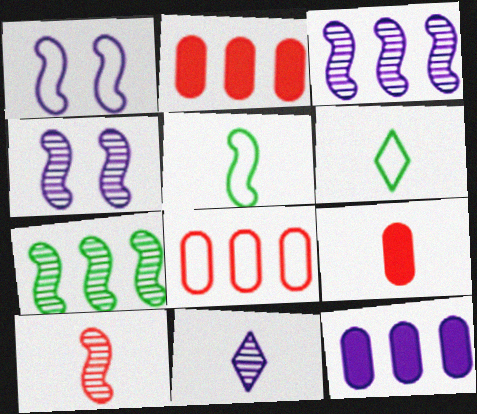[[1, 6, 8], 
[1, 11, 12], 
[2, 4, 6], 
[4, 7, 10], 
[5, 9, 11]]